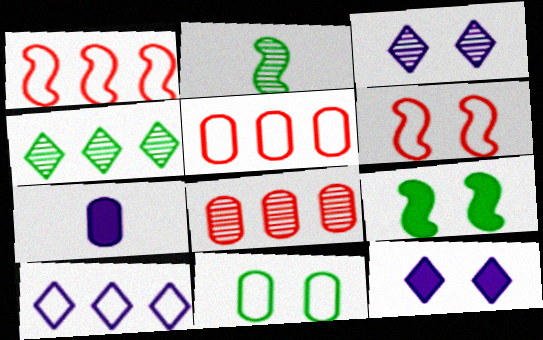[[2, 3, 8], 
[2, 5, 12], 
[4, 6, 7], 
[7, 8, 11]]